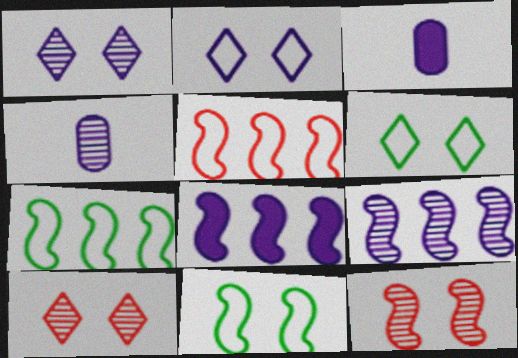[[1, 4, 9], 
[2, 3, 9], 
[2, 4, 8], 
[3, 7, 10]]